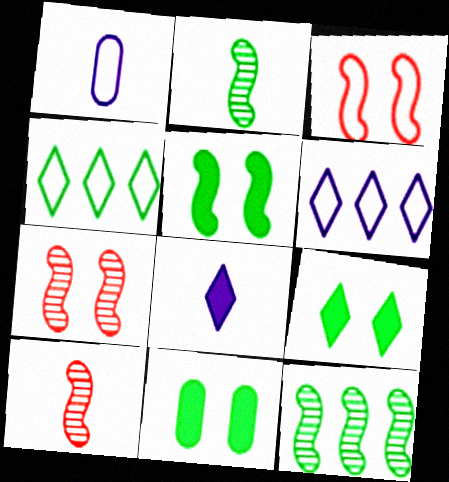[[1, 3, 4], 
[2, 4, 11], 
[5, 9, 11], 
[6, 10, 11]]